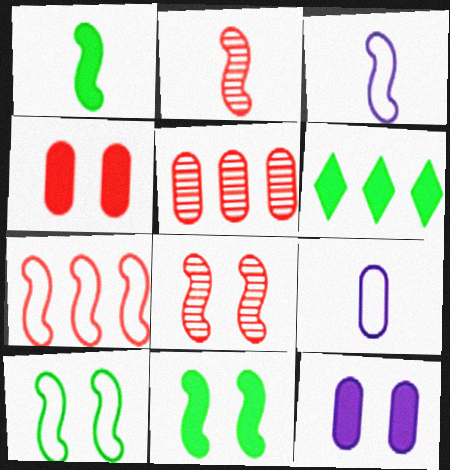[[1, 2, 3], 
[3, 7, 10], 
[6, 8, 9]]